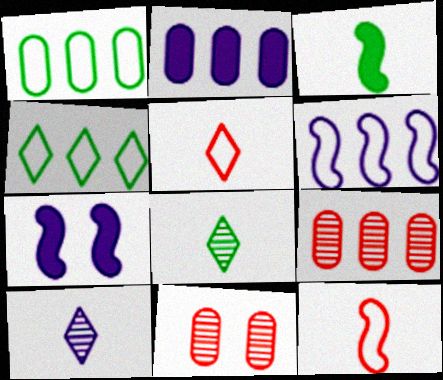[[1, 2, 9]]